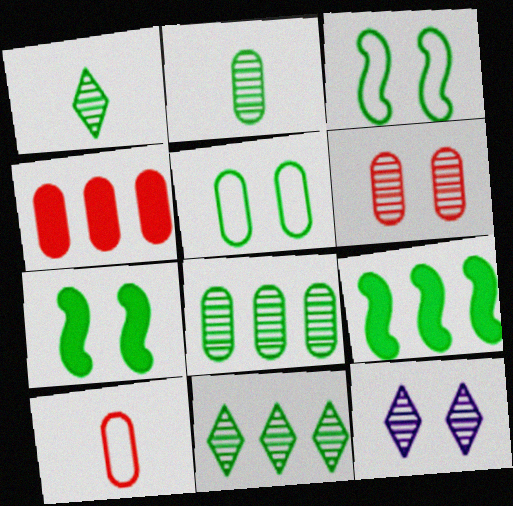[[1, 5, 9], 
[4, 6, 10], 
[9, 10, 12]]